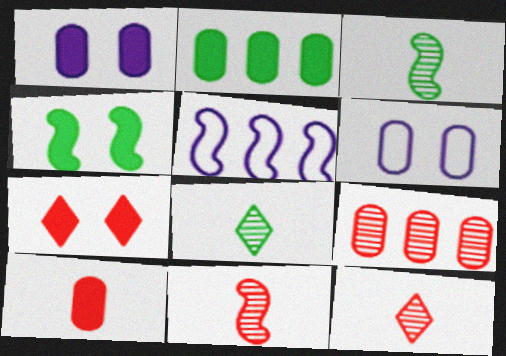[[1, 2, 10], 
[1, 4, 7], 
[4, 5, 11]]